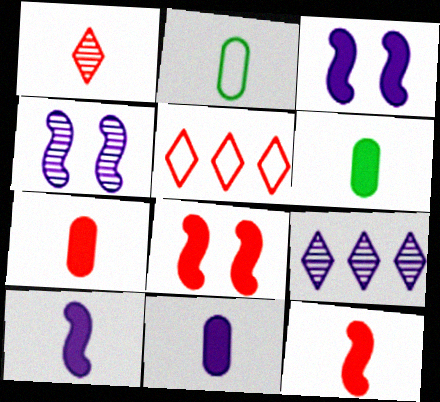[[1, 2, 10], 
[2, 8, 9], 
[4, 5, 6], 
[6, 7, 11]]